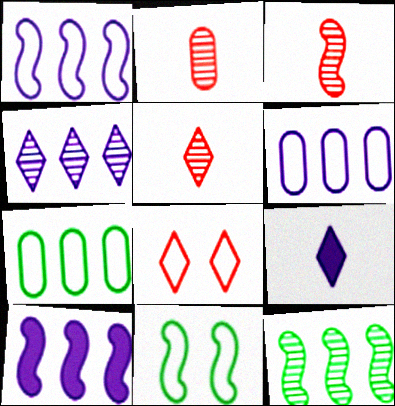[[2, 3, 5], 
[3, 10, 11], 
[4, 6, 10]]